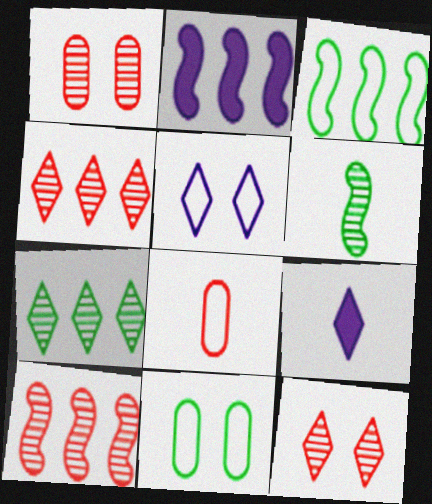[[1, 3, 9], 
[2, 3, 10], 
[3, 5, 8], 
[6, 8, 9], 
[9, 10, 11]]